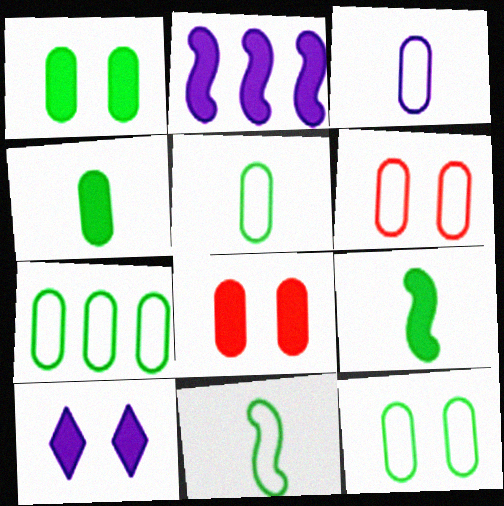[[3, 6, 7], 
[5, 7, 12]]